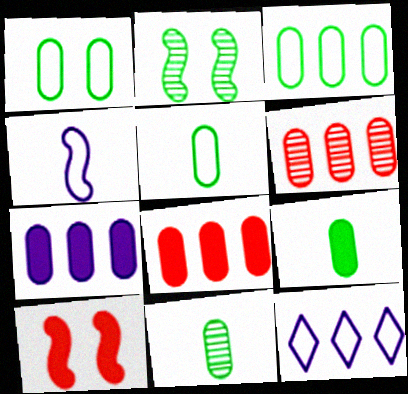[[1, 3, 5], 
[3, 6, 7], 
[5, 9, 11], 
[10, 11, 12]]